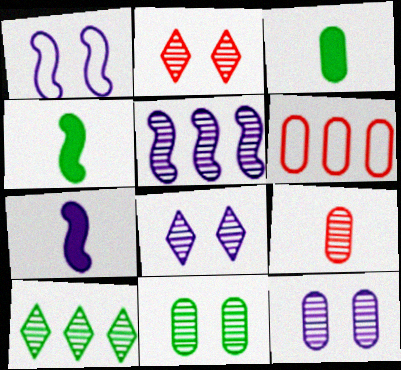[[1, 5, 7], 
[3, 6, 12], 
[4, 6, 8]]